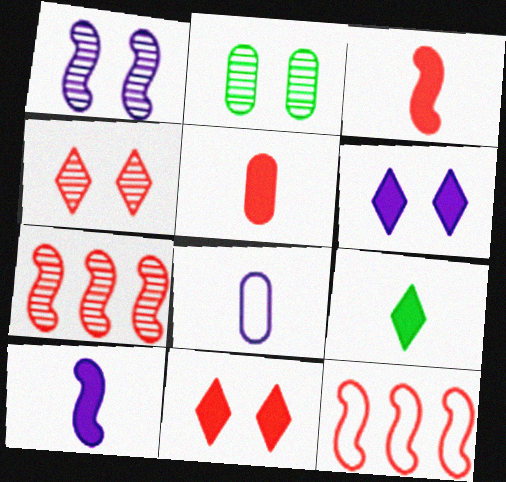[[1, 2, 4], 
[4, 5, 12], 
[5, 9, 10]]